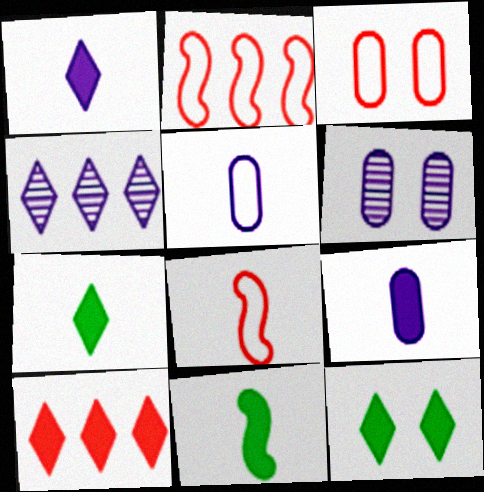[[1, 10, 12], 
[2, 6, 7], 
[3, 4, 11]]